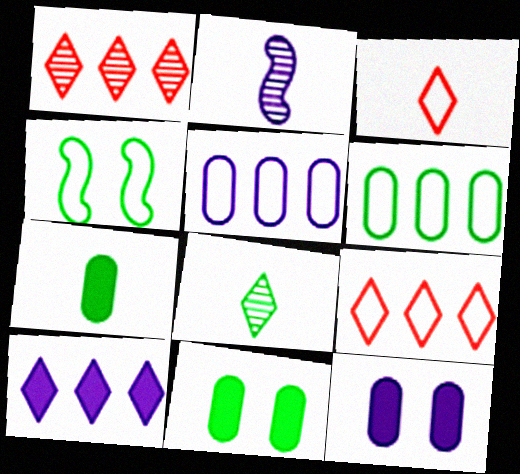[[2, 3, 7], 
[2, 9, 11], 
[3, 4, 5]]